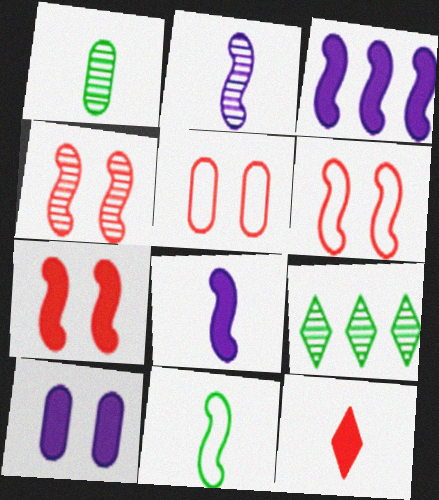[[3, 4, 11], 
[4, 6, 7], 
[5, 8, 9]]